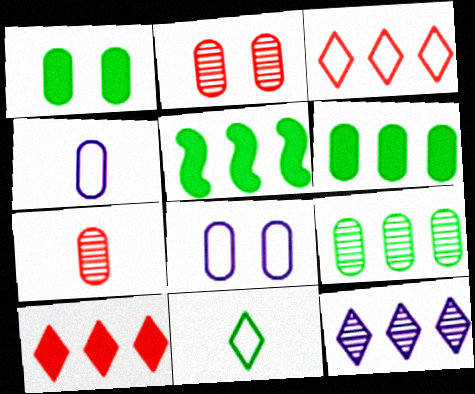[[1, 2, 8], 
[2, 4, 6], 
[6, 7, 8]]